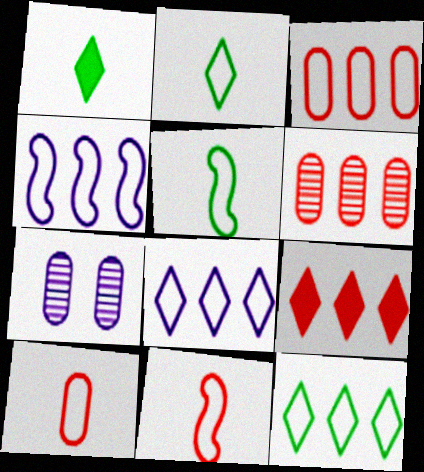[[3, 4, 12], 
[5, 7, 9]]